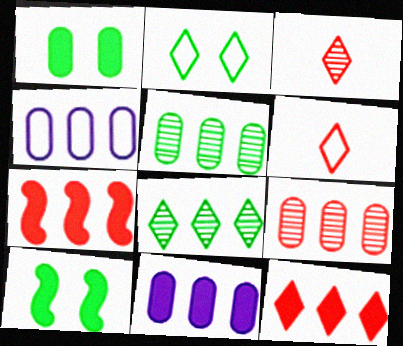[[3, 4, 10], 
[4, 7, 8]]